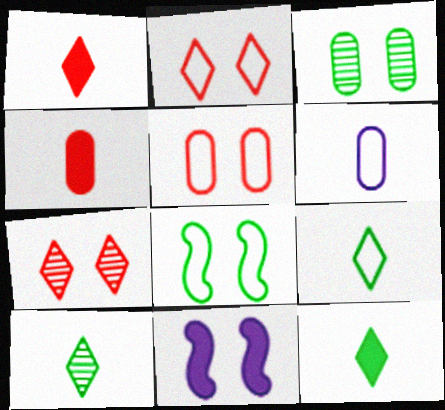[[2, 3, 11], 
[9, 10, 12]]